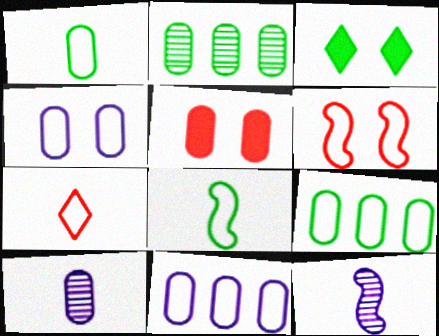[[2, 3, 8], 
[5, 9, 10]]